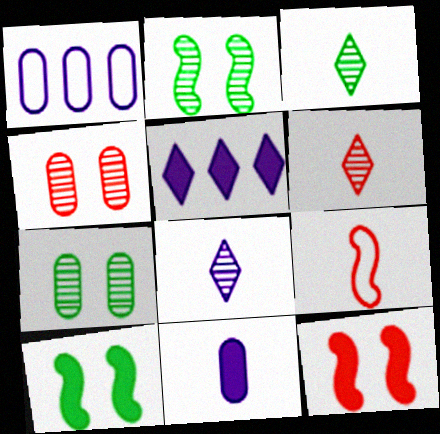[[1, 3, 12], 
[1, 6, 10], 
[3, 6, 8], 
[3, 9, 11], 
[5, 7, 9]]